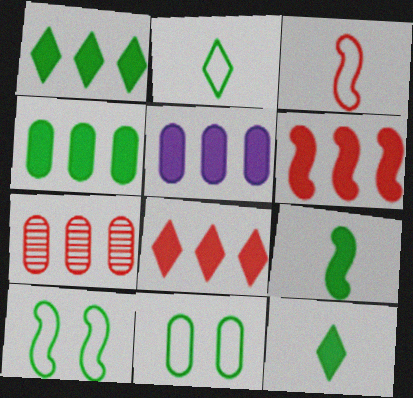[[1, 5, 6]]